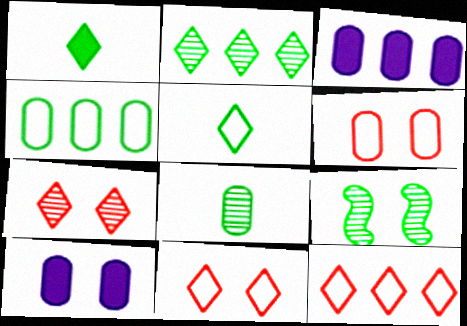[[1, 4, 9], 
[2, 8, 9], 
[3, 6, 8], 
[9, 10, 11]]